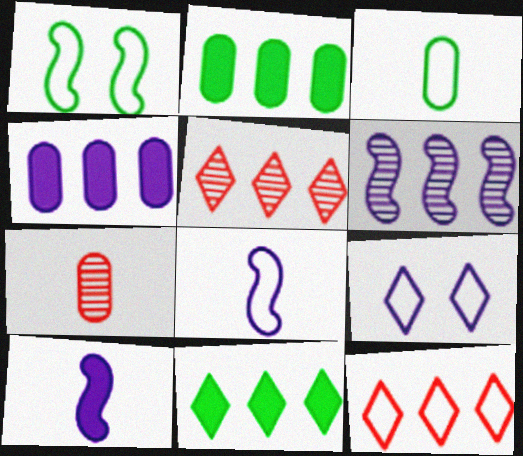[[2, 6, 12]]